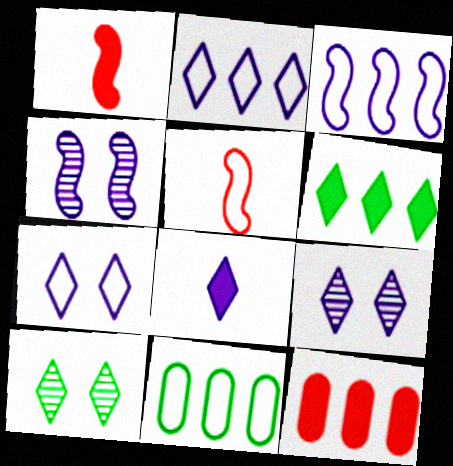[[1, 9, 11], 
[2, 8, 9], 
[5, 7, 11]]